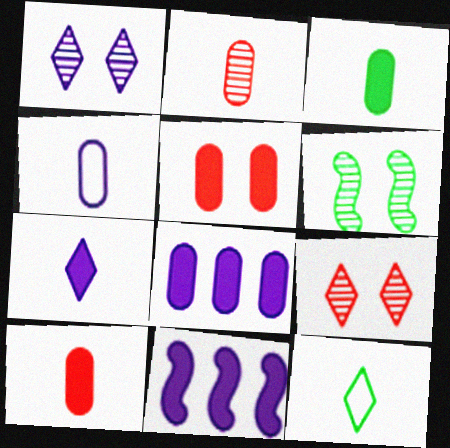[[1, 4, 11], 
[2, 3, 4], 
[3, 5, 8]]